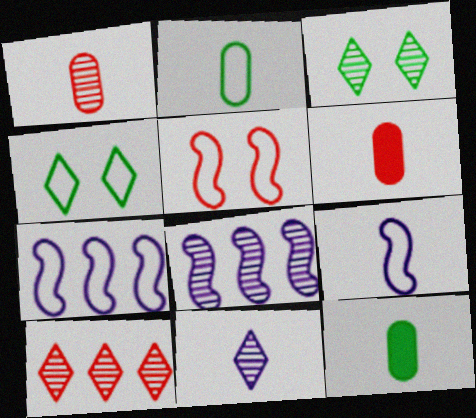[[1, 3, 8], 
[3, 6, 7], 
[3, 10, 11], 
[4, 6, 8], 
[5, 6, 10]]